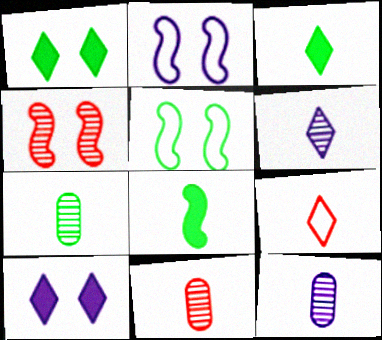[[3, 6, 9], 
[7, 11, 12], 
[8, 9, 12]]